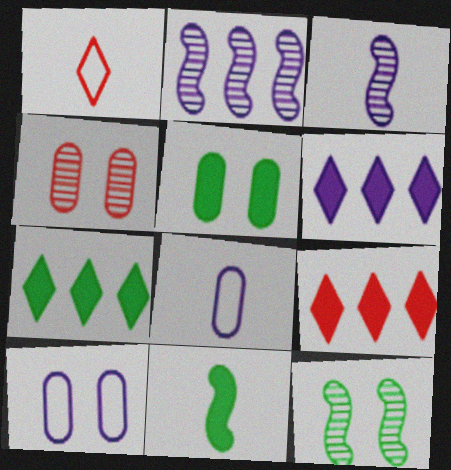[[1, 2, 5], 
[3, 6, 10], 
[4, 5, 10], 
[5, 7, 11], 
[6, 7, 9], 
[8, 9, 12]]